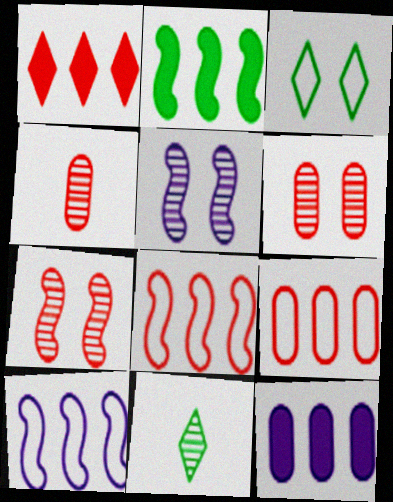[[1, 2, 12]]